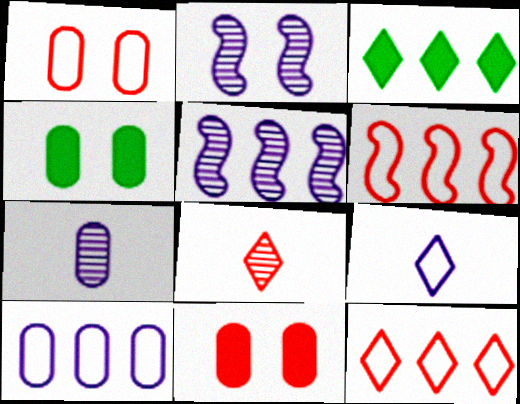[[6, 8, 11]]